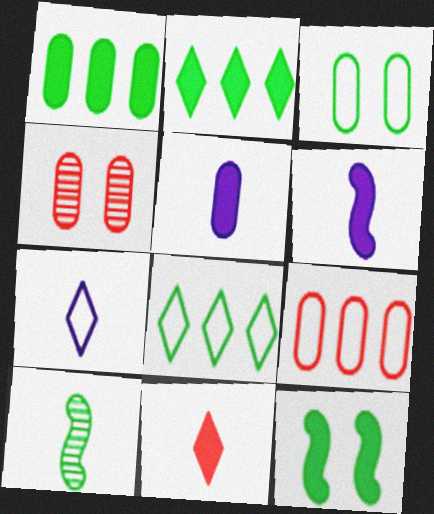[[2, 3, 10], 
[4, 6, 8]]